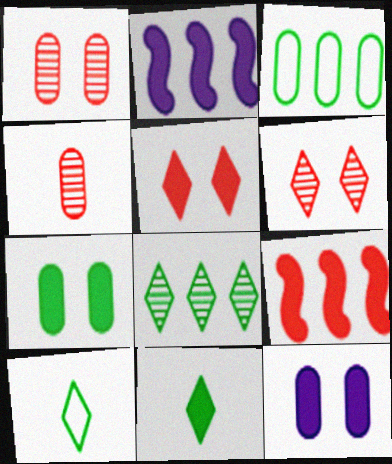[[1, 2, 10], 
[3, 4, 12], 
[9, 11, 12]]